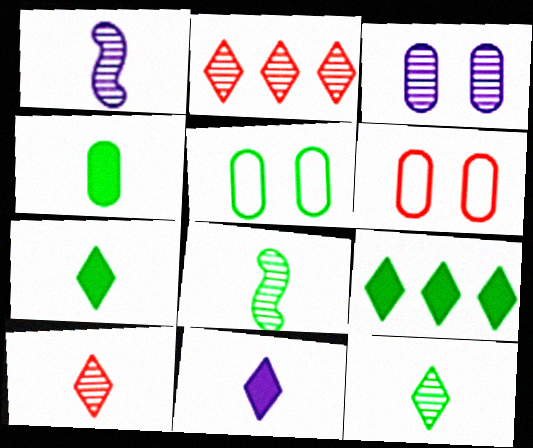[[1, 6, 9], 
[2, 3, 8], 
[5, 8, 9]]